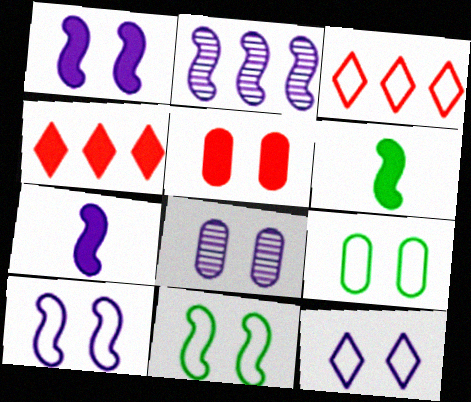[[1, 8, 12], 
[2, 7, 10], 
[3, 6, 8], 
[5, 8, 9]]